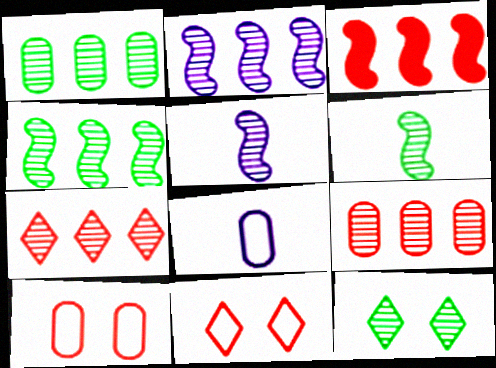[[1, 2, 7], 
[1, 6, 12], 
[3, 8, 12], 
[5, 9, 12]]